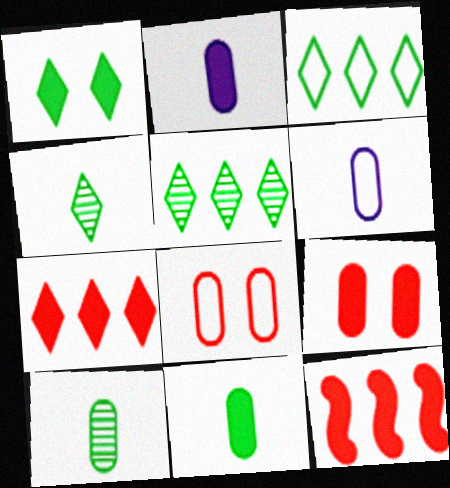[[1, 2, 12], 
[1, 3, 4]]